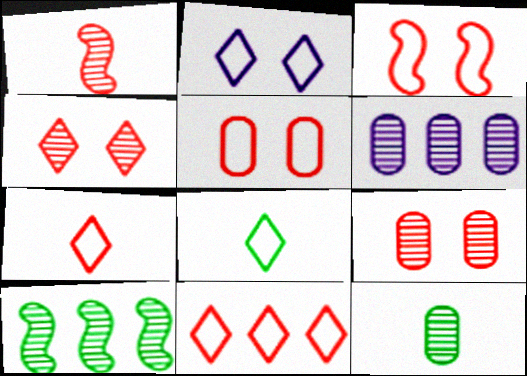[[2, 8, 11], 
[6, 9, 12]]